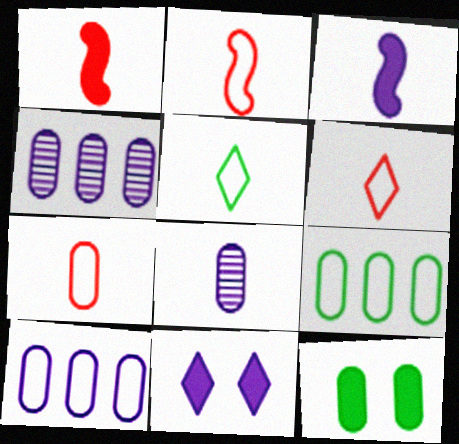[[1, 5, 8], 
[2, 6, 7], 
[4, 7, 12]]